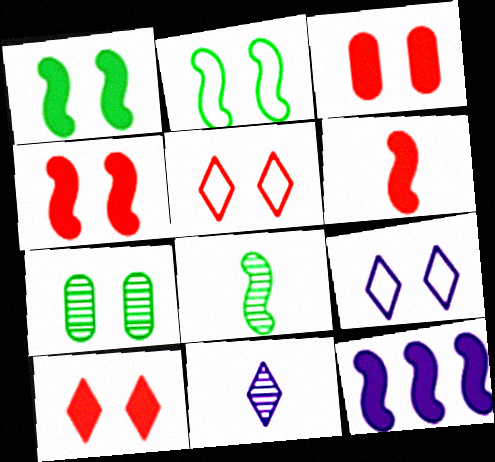[[1, 6, 12], 
[3, 4, 10], 
[4, 7, 9]]